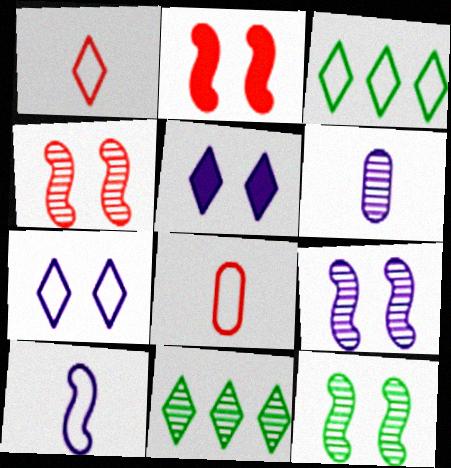[[1, 3, 7], 
[1, 5, 11], 
[2, 3, 6], 
[4, 6, 11], 
[4, 9, 12]]